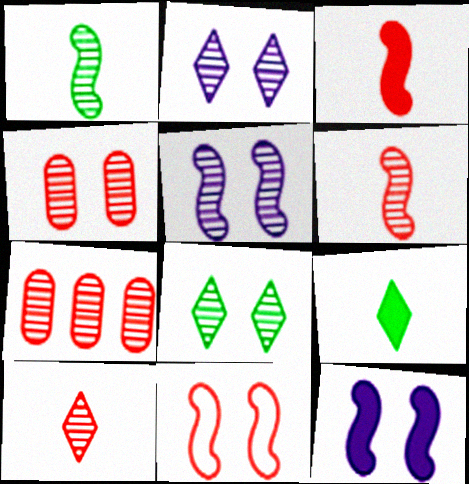[[1, 2, 7], 
[4, 5, 8]]